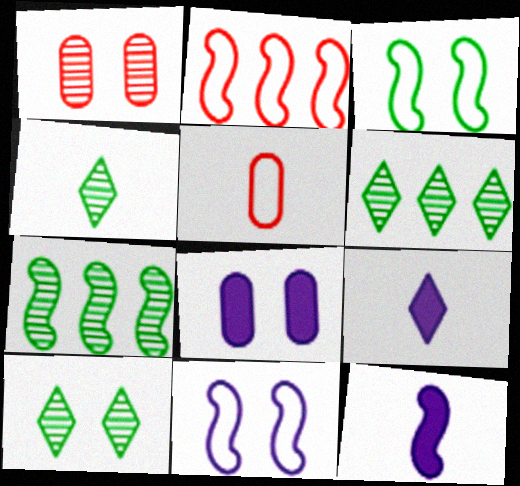[[2, 4, 8], 
[4, 5, 12], 
[4, 6, 10]]